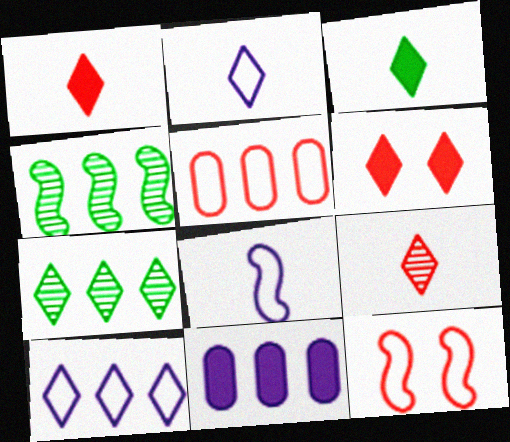[[2, 3, 9], 
[2, 6, 7]]